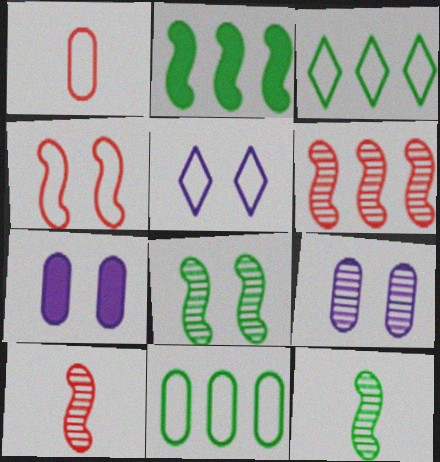[[3, 7, 10]]